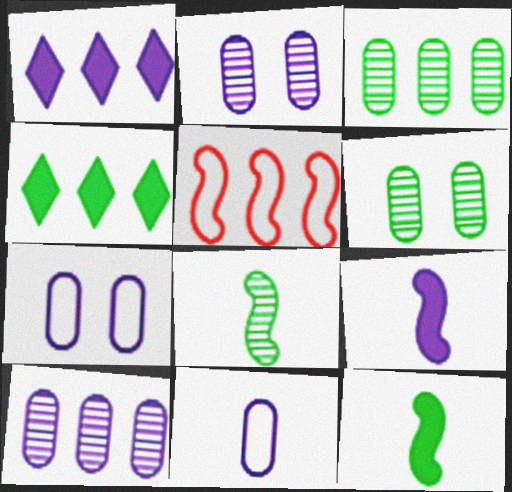[[1, 3, 5], 
[4, 5, 10]]